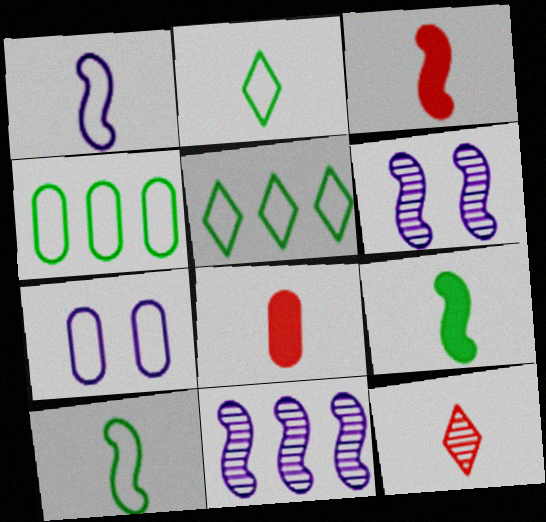[[5, 6, 8]]